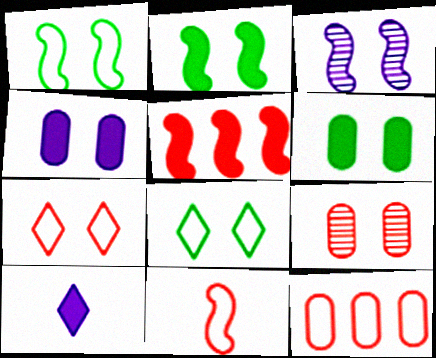[[3, 6, 7], 
[5, 6, 10], 
[7, 11, 12]]